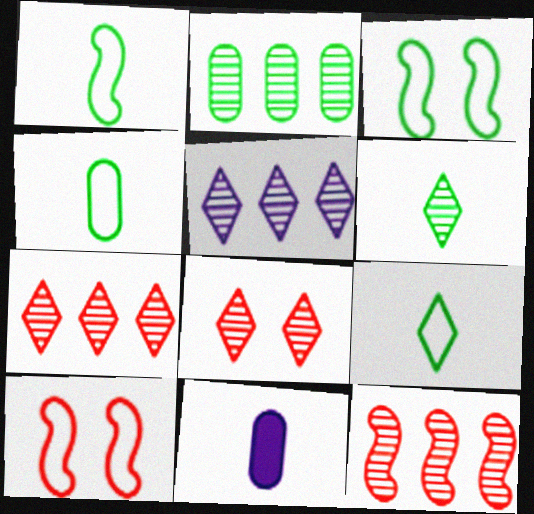[[1, 4, 9], 
[2, 5, 12], 
[3, 7, 11], 
[5, 6, 8]]